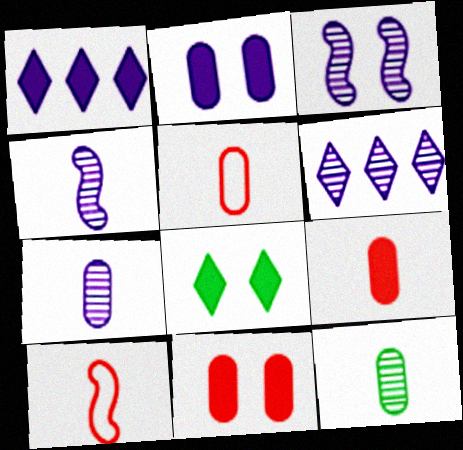[[3, 6, 7]]